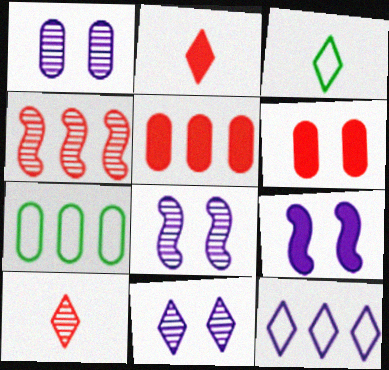[[1, 8, 11], 
[2, 7, 8], 
[3, 5, 8], 
[7, 9, 10]]